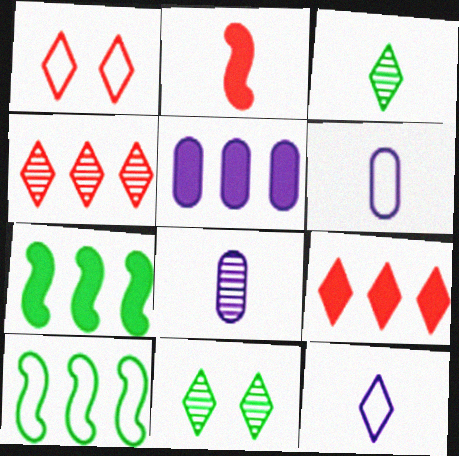[[1, 6, 10], 
[1, 7, 8], 
[2, 3, 6], 
[4, 5, 10], 
[5, 7, 9], 
[9, 11, 12]]